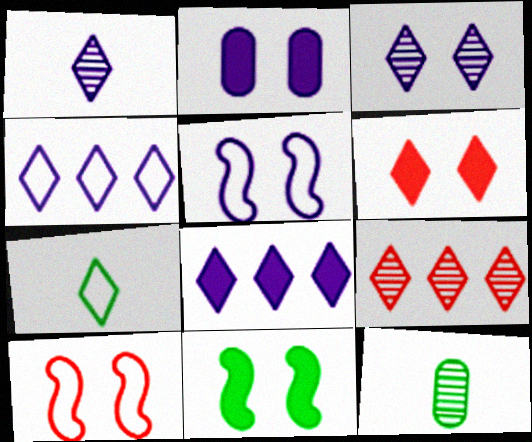[[2, 3, 5], 
[2, 6, 11], 
[8, 10, 12]]